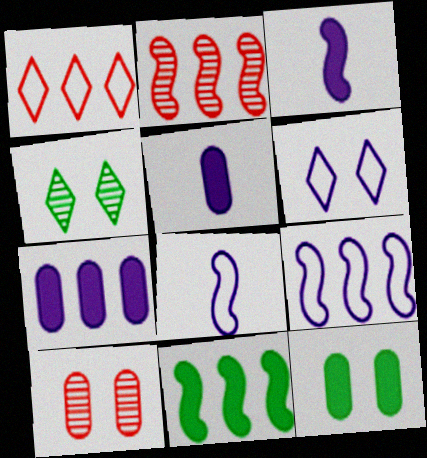[[2, 9, 11]]